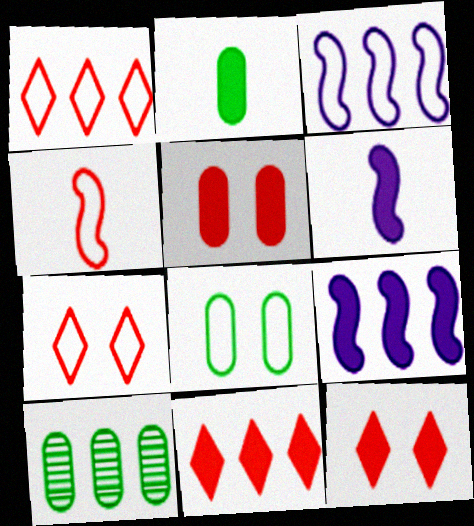[[1, 9, 10], 
[2, 8, 10], 
[2, 9, 12], 
[3, 10, 11], 
[6, 7, 10]]